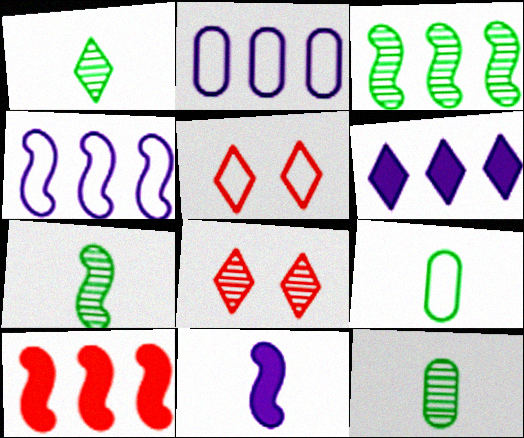[[1, 5, 6], 
[1, 7, 12], 
[3, 4, 10], 
[4, 5, 9]]